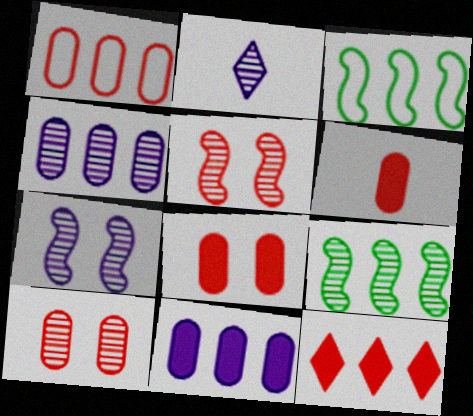[[1, 6, 10], 
[2, 3, 8], 
[2, 4, 7], 
[2, 9, 10], 
[3, 4, 12]]